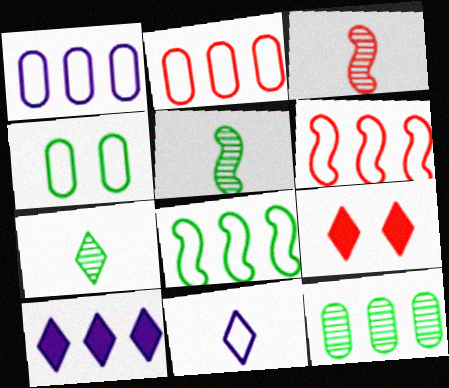[[1, 5, 9], 
[2, 3, 9], 
[3, 4, 10], 
[4, 6, 11], 
[6, 10, 12]]